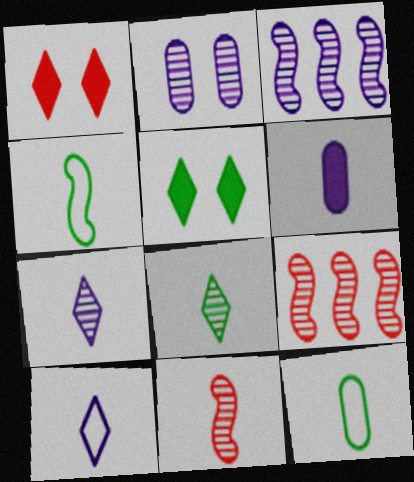[[1, 3, 12], 
[2, 3, 7], 
[2, 8, 9]]